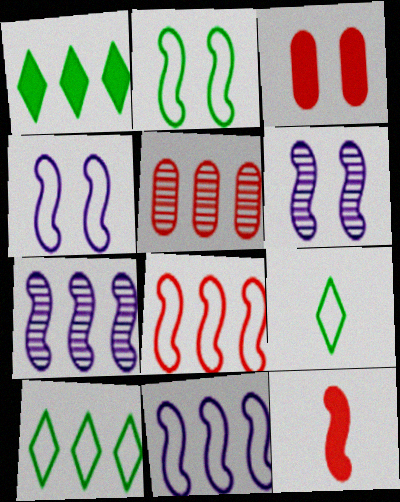[[1, 5, 11], 
[2, 7, 12], 
[3, 7, 9]]